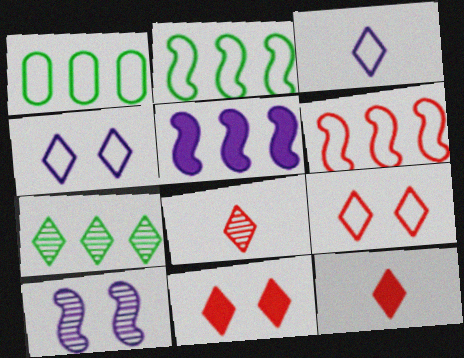[[1, 10, 12], 
[3, 7, 11], 
[4, 7, 12]]